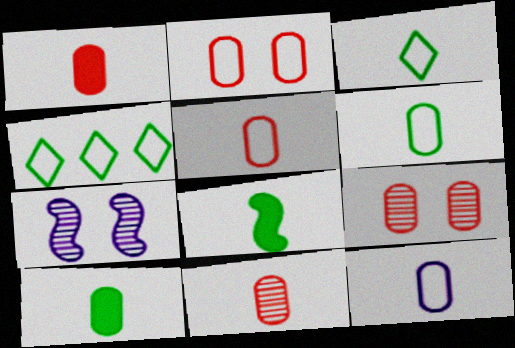[[1, 4, 7], 
[1, 5, 11], 
[5, 6, 12], 
[10, 11, 12]]